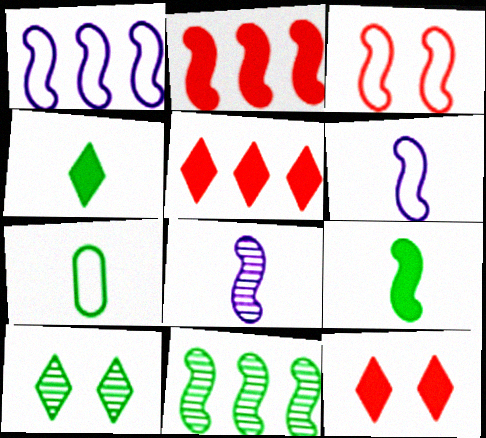[[1, 2, 11]]